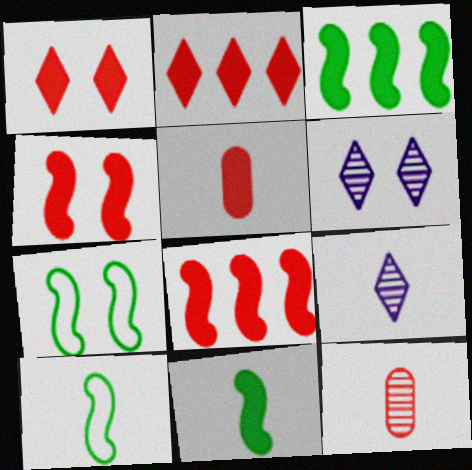[[1, 5, 8], 
[2, 4, 5], 
[5, 9, 10]]